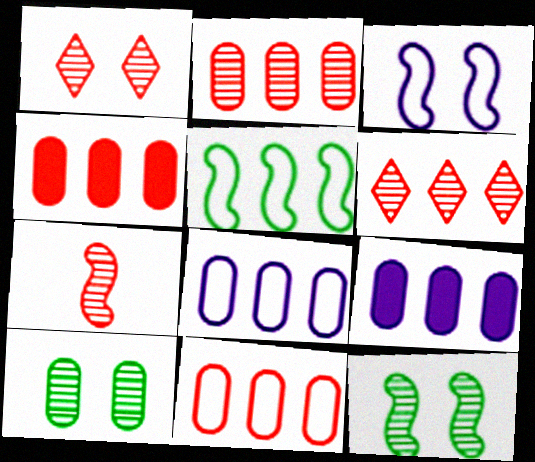[[1, 2, 7], 
[2, 4, 11], 
[5, 6, 9]]